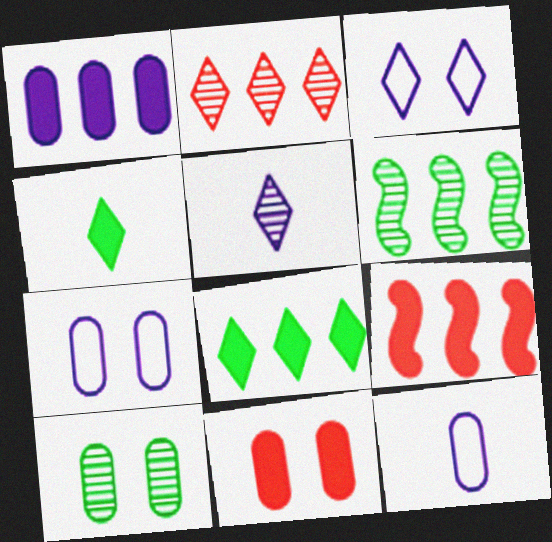[[1, 8, 9], 
[2, 3, 4], 
[7, 10, 11]]